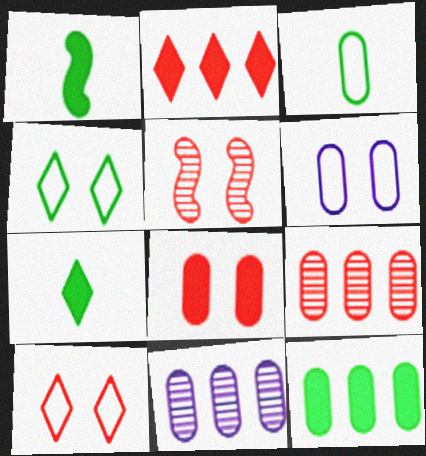[[1, 10, 11], 
[3, 8, 11], 
[5, 8, 10]]